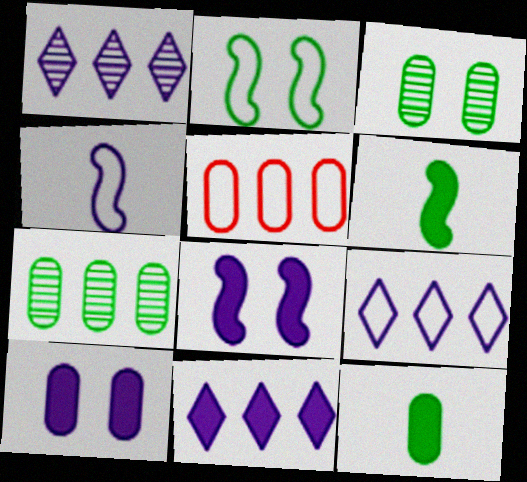[[1, 4, 10], 
[1, 9, 11]]